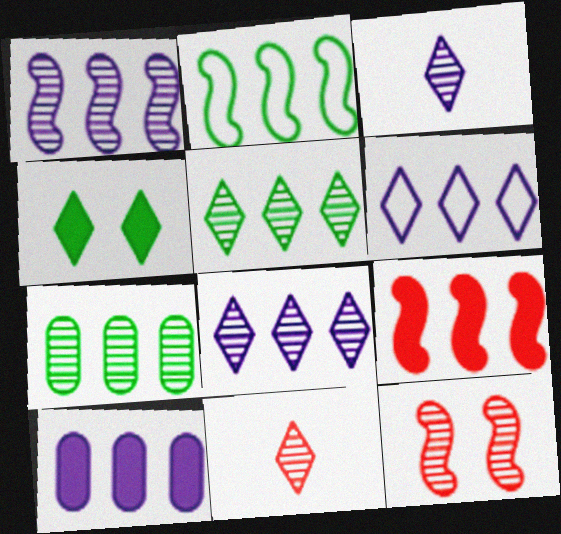[[1, 2, 9], 
[1, 6, 10], 
[3, 7, 12], 
[4, 6, 11], 
[6, 7, 9]]